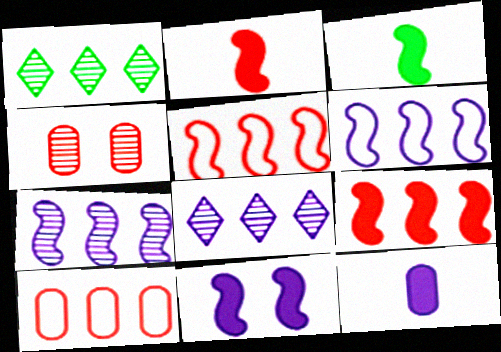[[3, 9, 11]]